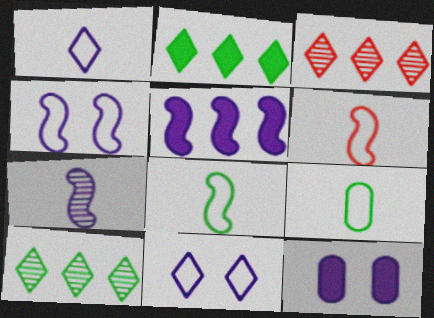[[1, 6, 9], 
[3, 8, 12], 
[4, 5, 7], 
[6, 10, 12]]